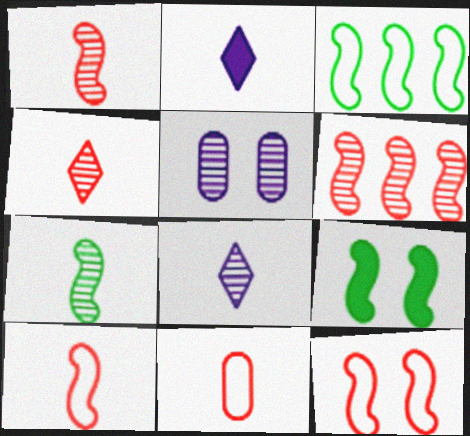[[2, 7, 11], 
[3, 7, 9]]